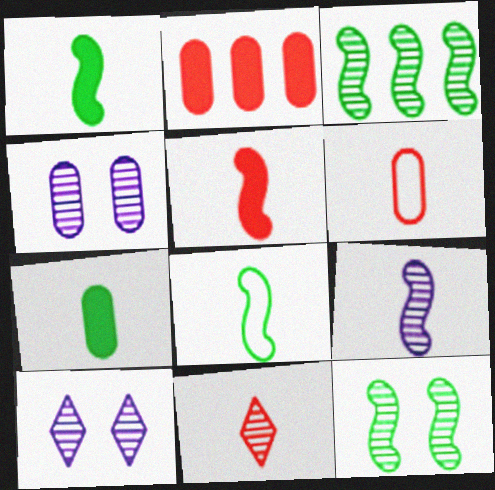[[2, 8, 10], 
[3, 4, 11], 
[5, 6, 11], 
[5, 8, 9]]